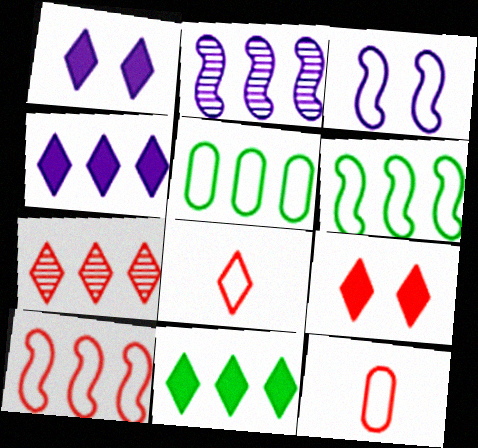[[3, 5, 8], 
[7, 8, 9]]